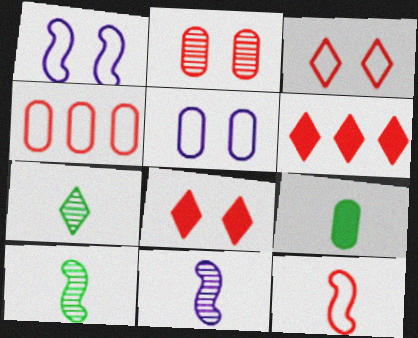[[2, 6, 12], 
[3, 4, 12], 
[5, 6, 10]]